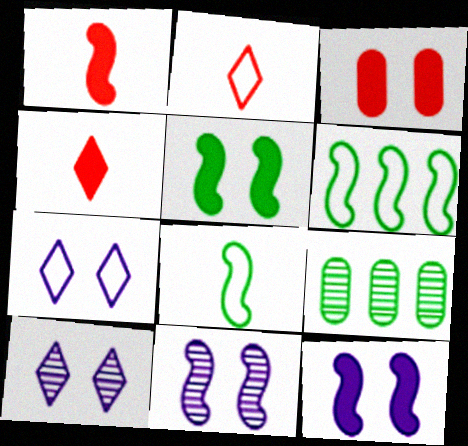[[1, 6, 11], 
[1, 7, 9], 
[2, 9, 12]]